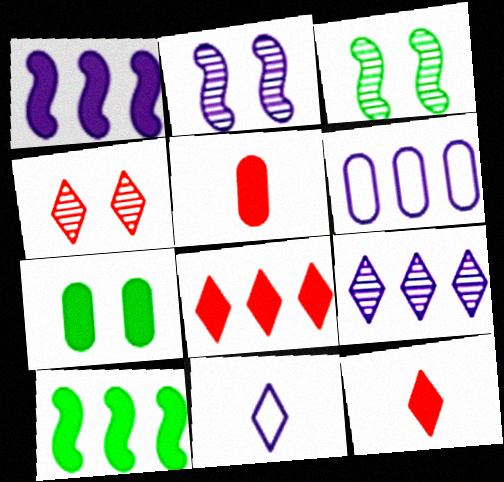[[1, 6, 9], 
[1, 7, 12], 
[3, 6, 12]]